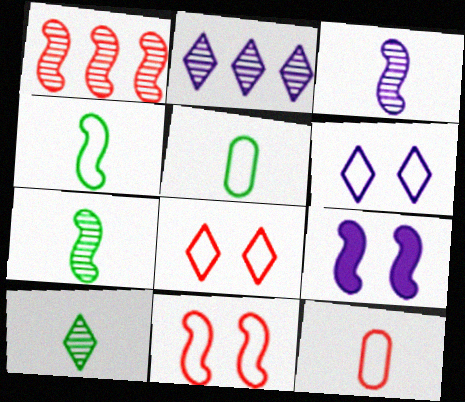[[1, 4, 9]]